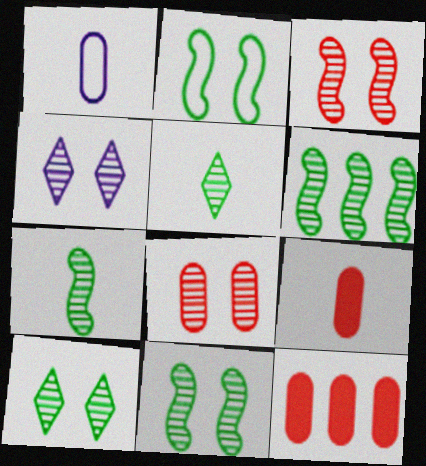[[4, 8, 11], 
[6, 7, 11]]